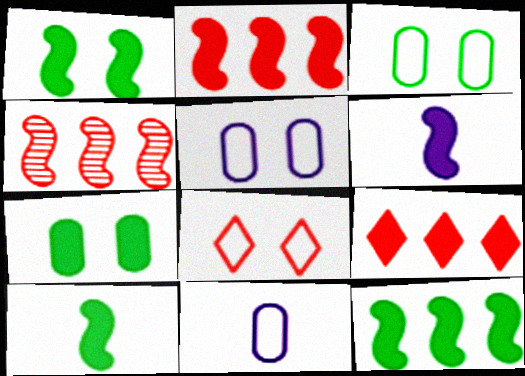[[1, 2, 6], 
[1, 10, 12], 
[6, 7, 9]]